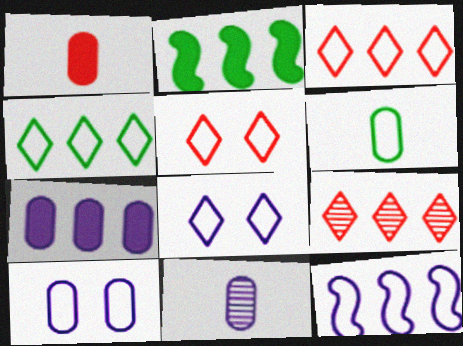[[1, 6, 11], 
[2, 5, 11], 
[5, 6, 12], 
[7, 10, 11]]